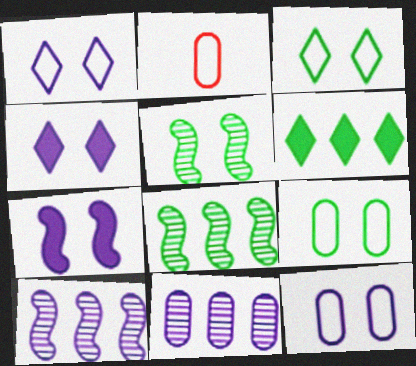[[2, 4, 8]]